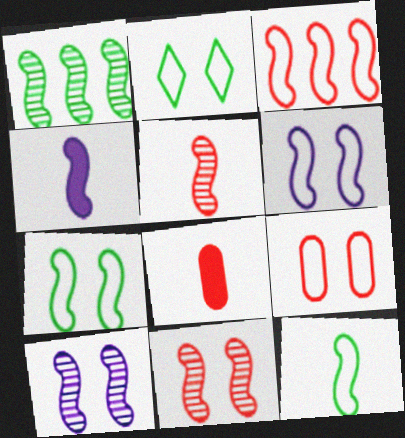[[1, 5, 10], 
[2, 6, 9], 
[3, 6, 12], 
[4, 5, 12]]